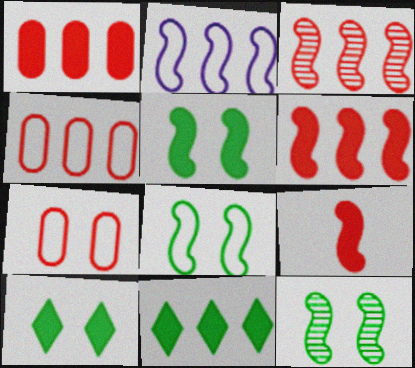[[2, 9, 12], 
[5, 8, 12]]